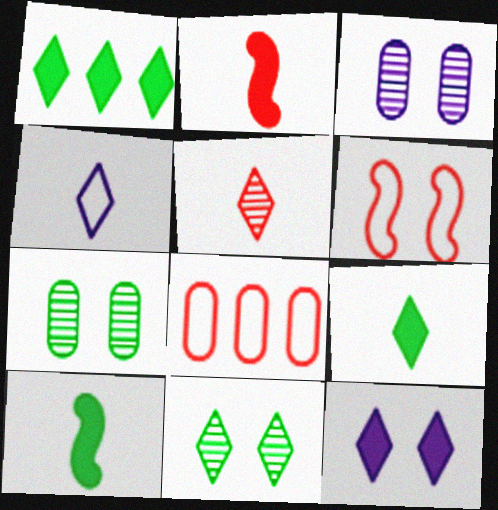[[4, 5, 9], 
[6, 7, 12]]